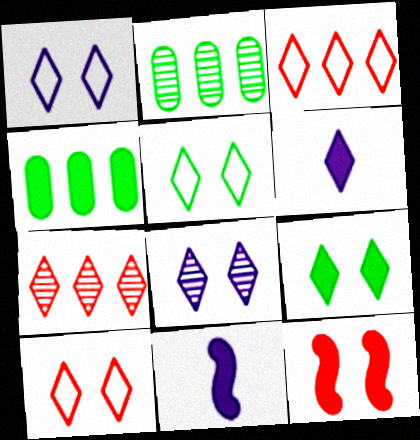[[1, 5, 10], 
[2, 10, 11], 
[4, 6, 12], 
[5, 6, 7], 
[8, 9, 10]]